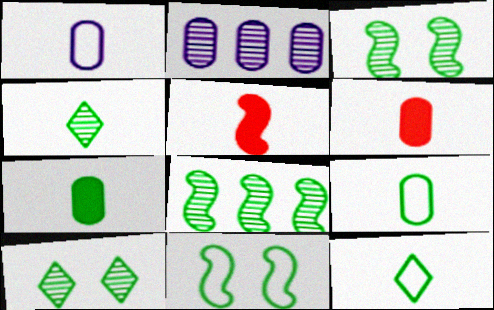[[1, 4, 5]]